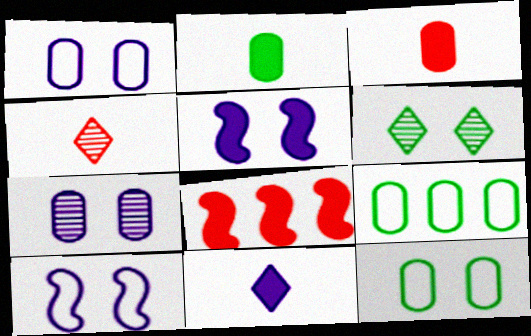[[3, 7, 9], 
[4, 5, 9]]